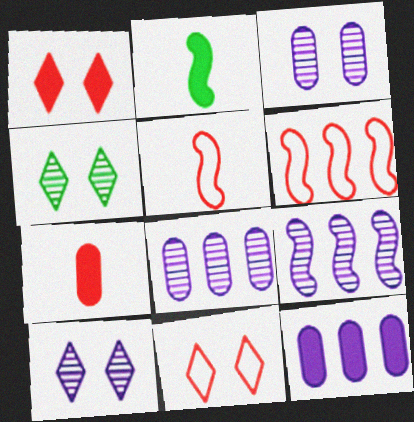[[1, 2, 12], 
[2, 8, 11], 
[4, 5, 12]]